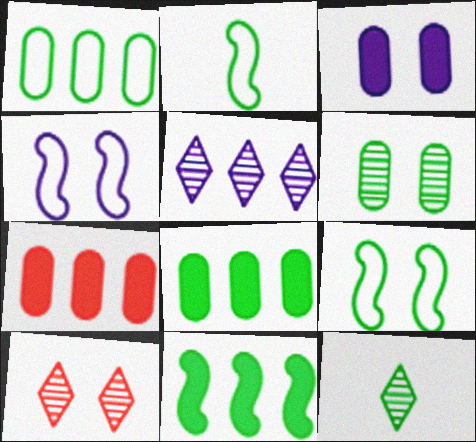[[3, 9, 10], 
[4, 7, 12], 
[5, 10, 12], 
[8, 9, 12]]